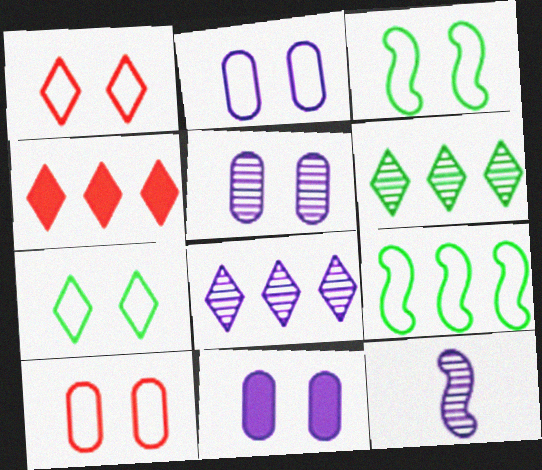[[1, 2, 3], 
[2, 5, 11], 
[5, 8, 12]]